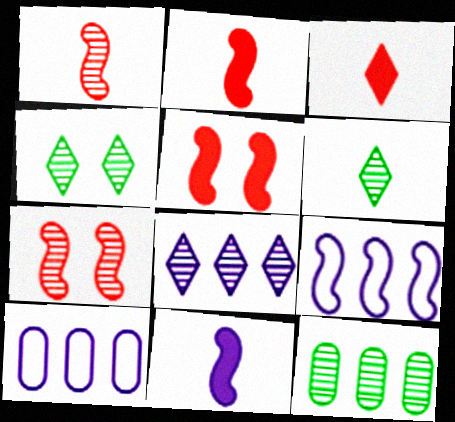[[2, 4, 10], 
[5, 6, 10]]